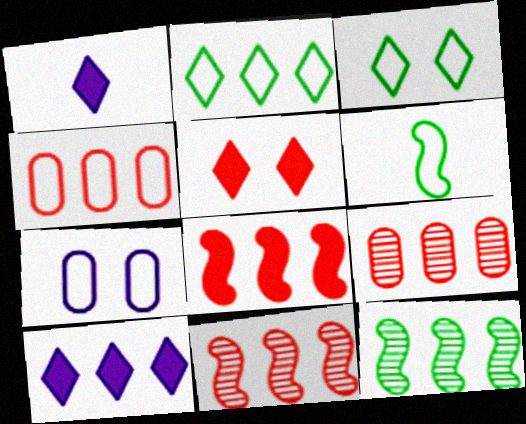[[4, 10, 12]]